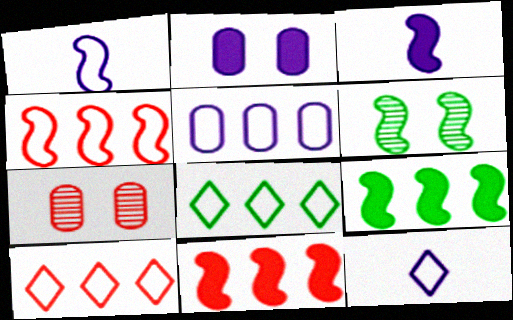[[1, 6, 11], 
[3, 4, 6], 
[3, 7, 8], 
[4, 5, 8], 
[7, 9, 12]]